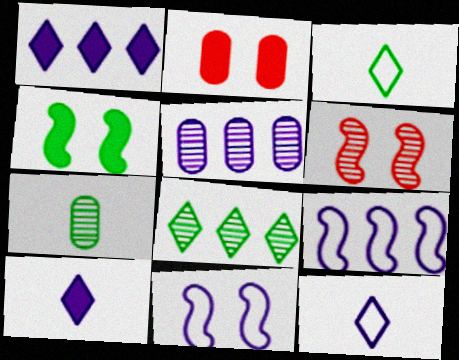[[1, 5, 9], 
[4, 6, 11], 
[5, 10, 11]]